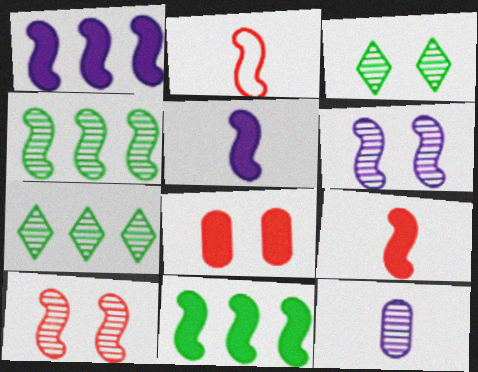[[2, 6, 11], 
[7, 10, 12]]